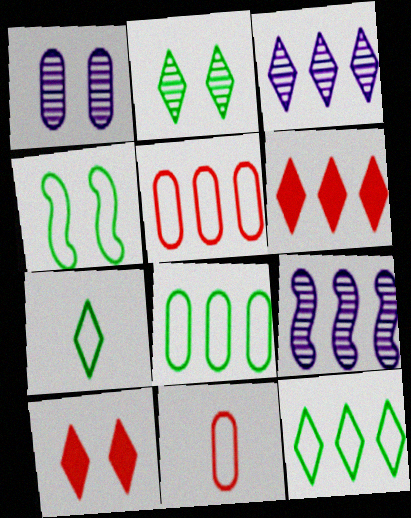[[1, 4, 10], 
[3, 6, 12], 
[3, 7, 10], 
[4, 7, 8], 
[6, 8, 9]]